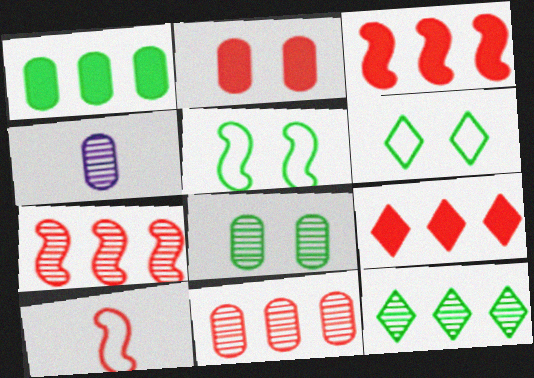[[3, 4, 6], 
[4, 5, 9], 
[4, 8, 11]]